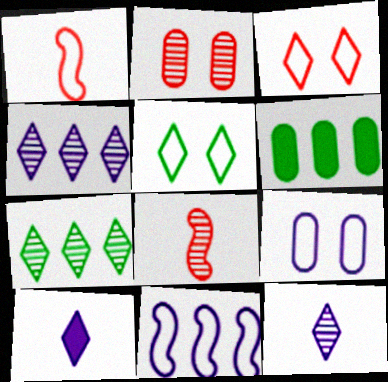[[3, 7, 10]]